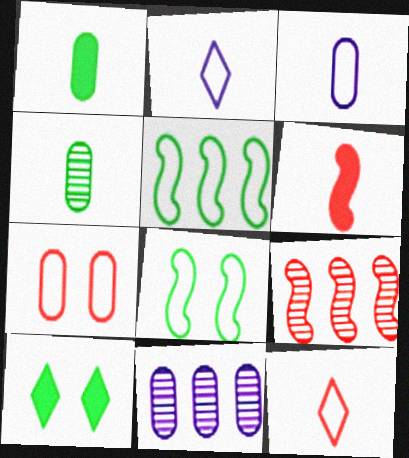[[1, 7, 11], 
[2, 4, 6], 
[2, 5, 7], 
[3, 9, 10], 
[4, 5, 10]]